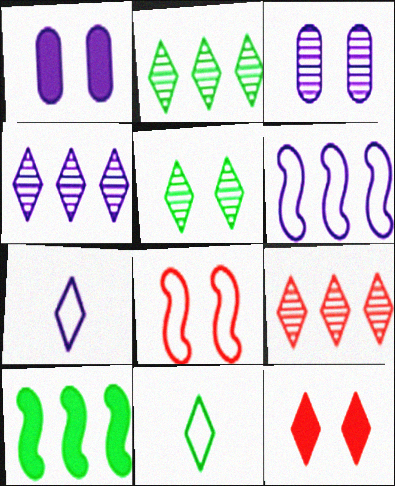[[1, 5, 8], 
[2, 4, 9], 
[2, 7, 12], 
[4, 11, 12]]